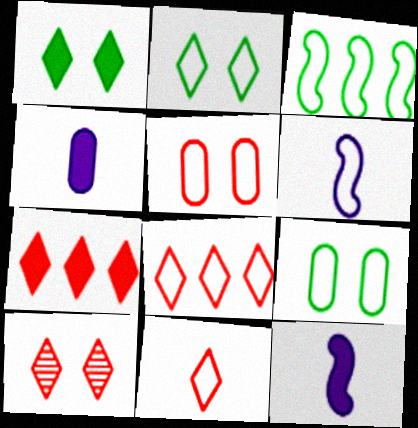[[3, 4, 10], 
[6, 8, 9], 
[7, 10, 11]]